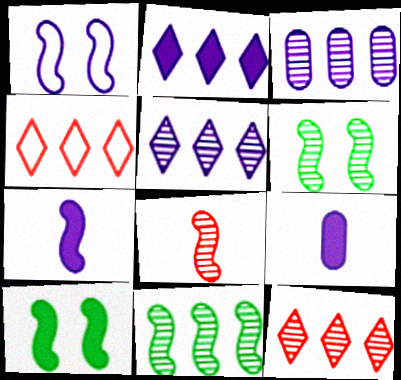[[1, 5, 9], 
[3, 11, 12], 
[4, 6, 9]]